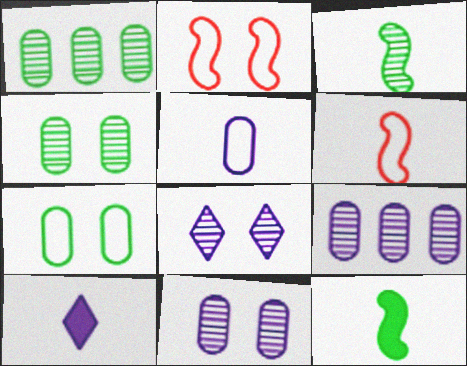[[1, 2, 10]]